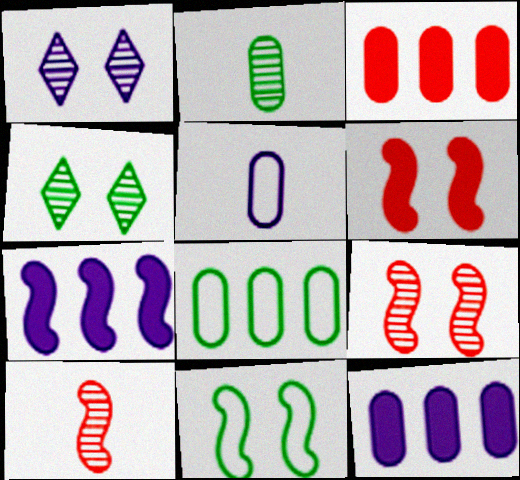[[1, 5, 7], 
[7, 10, 11]]